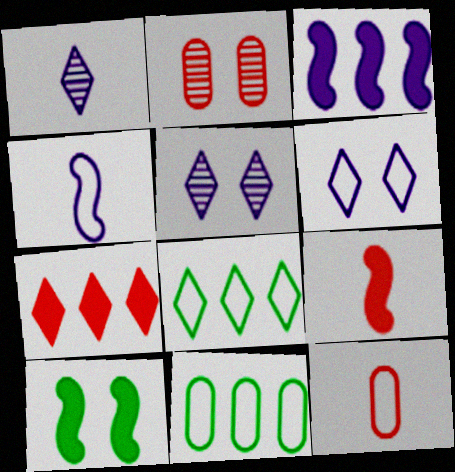[[2, 6, 10], 
[3, 9, 10], 
[5, 9, 11]]